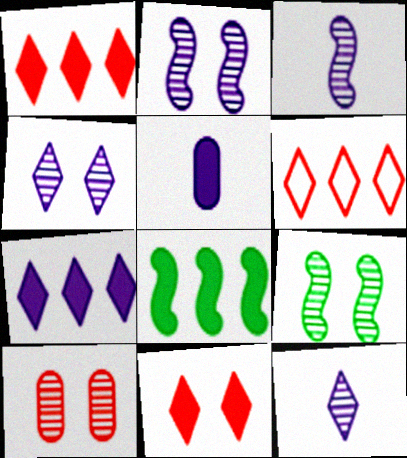[[4, 9, 10], 
[5, 6, 9], 
[5, 8, 11]]